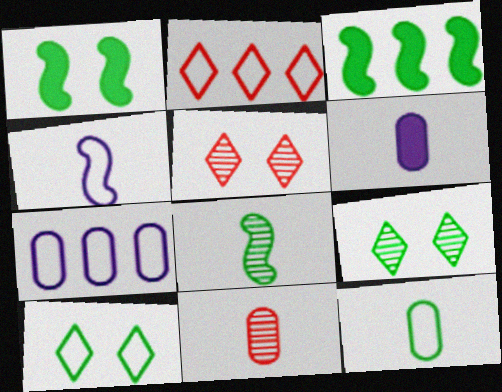[[3, 9, 12], 
[6, 11, 12]]